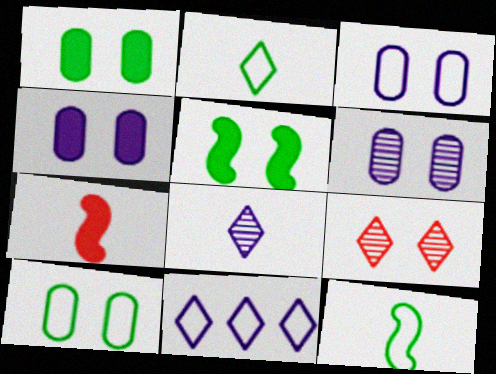[[3, 4, 6], 
[3, 5, 9]]